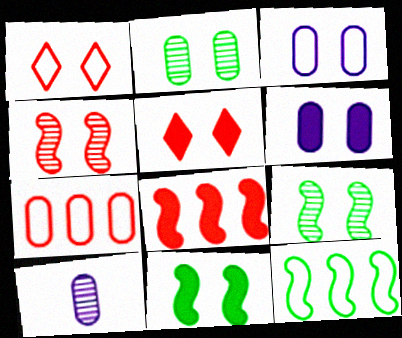[[1, 6, 9], 
[3, 5, 9], 
[5, 6, 11], 
[5, 10, 12]]